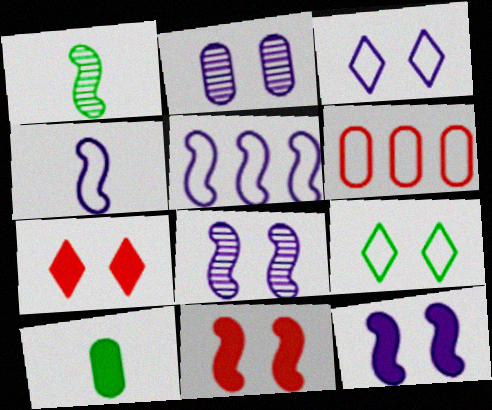[[1, 5, 11], 
[2, 3, 12], 
[2, 6, 10], 
[2, 9, 11], 
[4, 6, 9]]